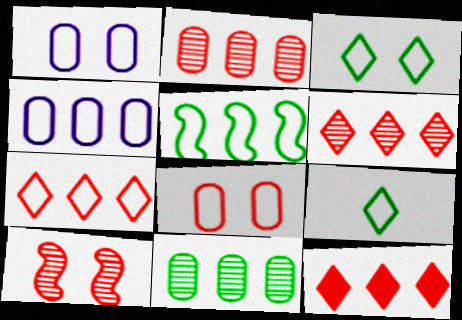[[4, 5, 7], 
[6, 7, 12]]